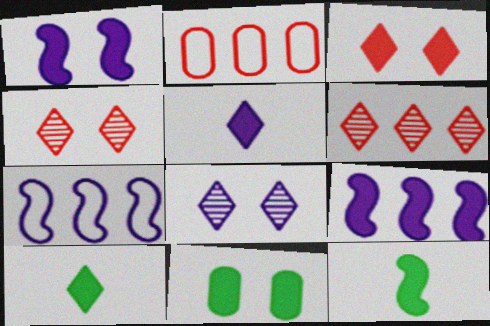[[1, 3, 11], 
[2, 8, 12]]